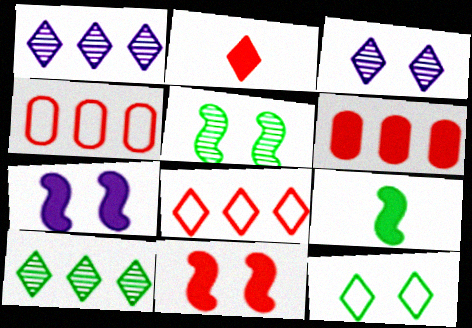[[1, 2, 12], 
[2, 6, 11], 
[3, 4, 9]]